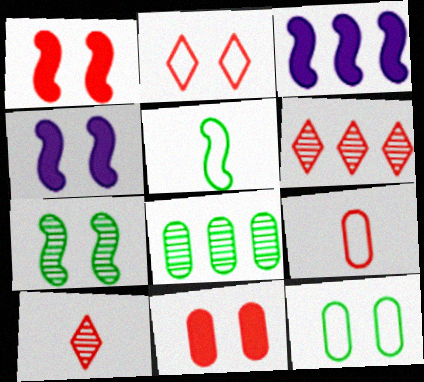[[1, 6, 9], 
[3, 10, 12]]